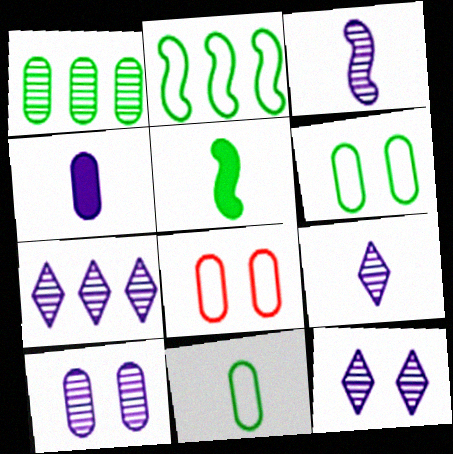[[1, 4, 8], 
[3, 7, 10], 
[5, 7, 8], 
[7, 9, 12]]